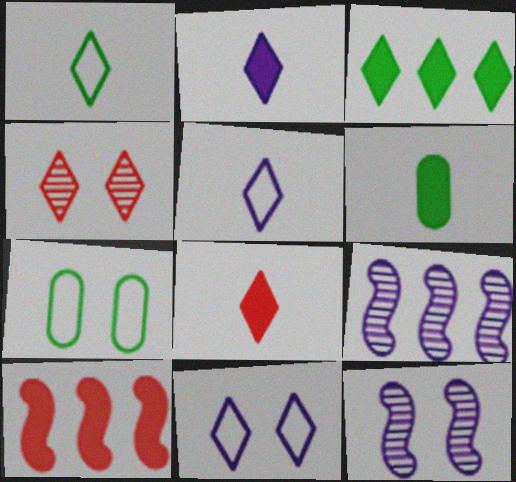[[3, 4, 5], 
[7, 8, 9]]